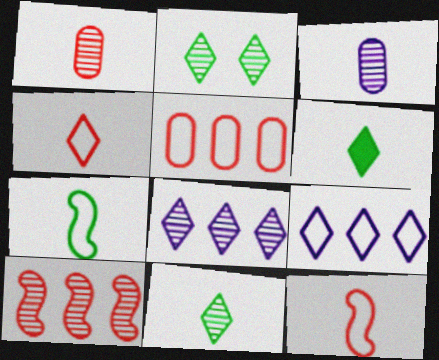[[2, 3, 10], 
[3, 6, 12]]